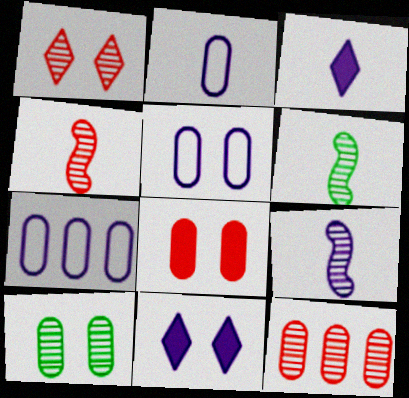[[1, 4, 12], 
[2, 3, 9], 
[2, 5, 7], 
[4, 6, 9], 
[5, 8, 10], 
[7, 9, 11]]